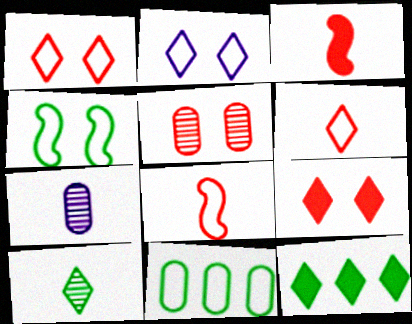[[2, 8, 11]]